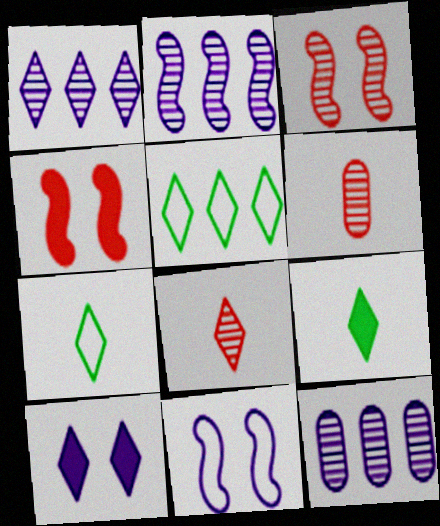[[1, 2, 12], 
[4, 7, 12], 
[5, 8, 10]]